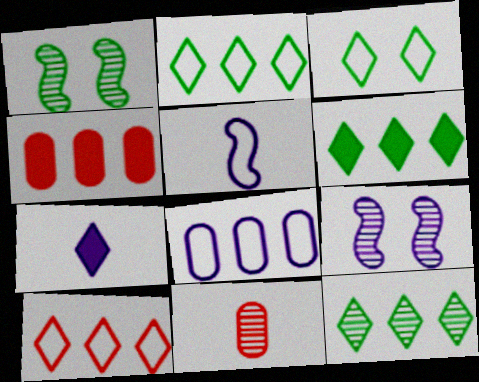[[2, 6, 12], 
[7, 8, 9], 
[9, 11, 12]]